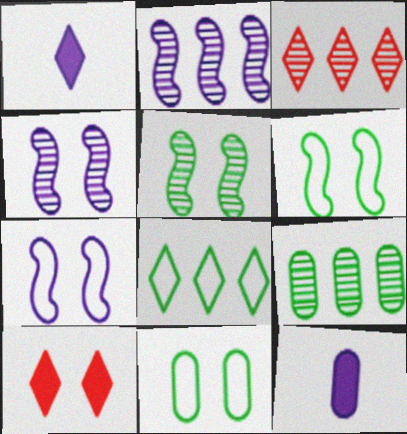[[2, 3, 9], 
[3, 6, 12], 
[4, 10, 11]]